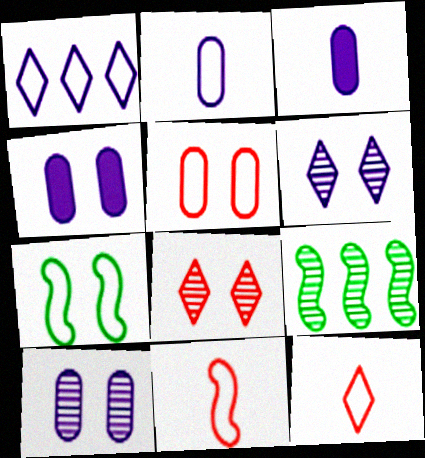[[4, 7, 8], 
[4, 9, 12]]